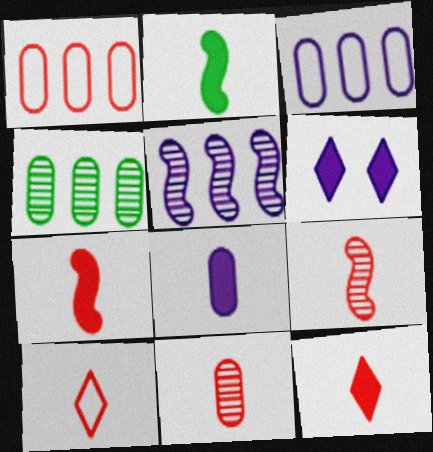[[2, 8, 12], 
[7, 10, 11]]